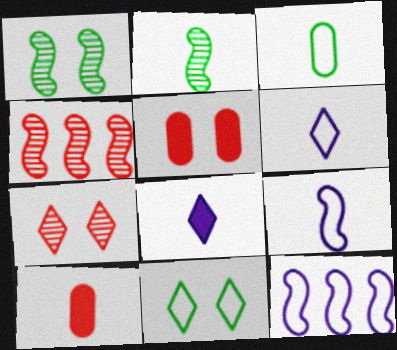[[2, 6, 10]]